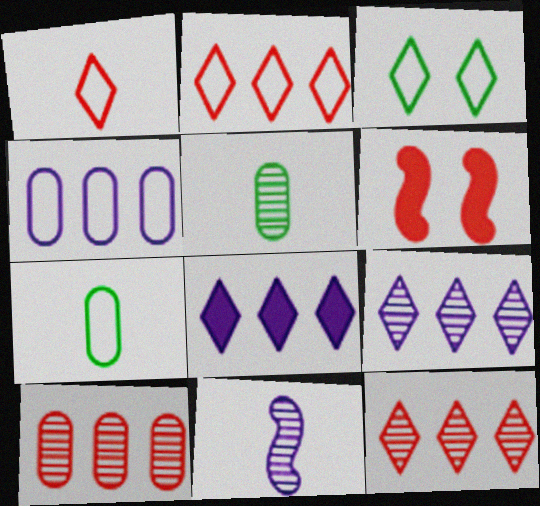[[1, 6, 10], 
[6, 7, 9]]